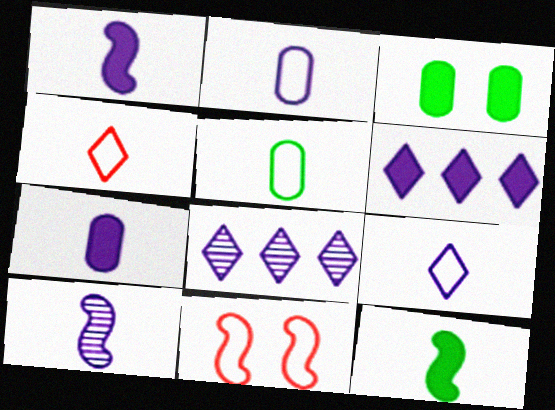[[7, 9, 10]]